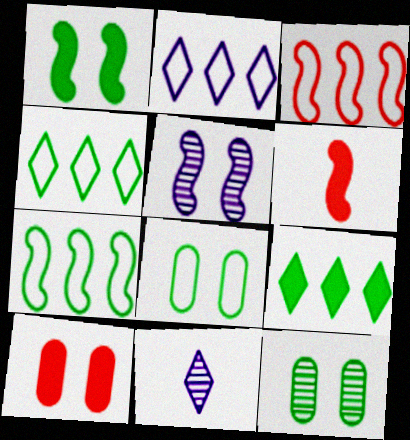[[2, 6, 12], 
[5, 6, 7], 
[7, 10, 11]]